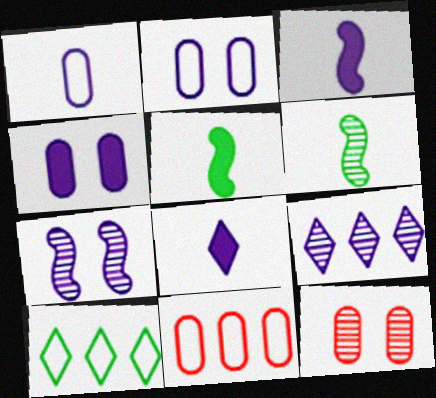[[2, 3, 9], 
[3, 10, 12], 
[6, 9, 12]]